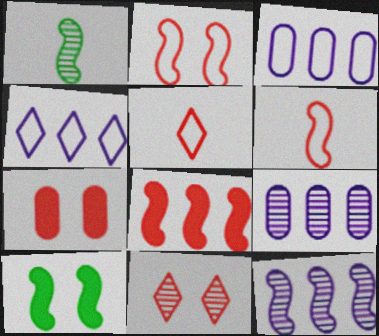[[1, 4, 7], 
[1, 9, 11], 
[2, 7, 11], 
[5, 9, 10], 
[6, 10, 12]]